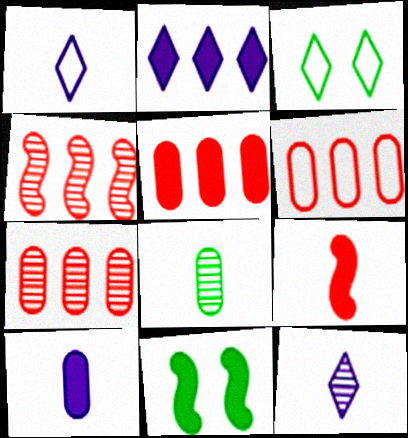[[1, 7, 11], 
[1, 8, 9], 
[3, 4, 10], 
[5, 6, 7], 
[6, 11, 12]]